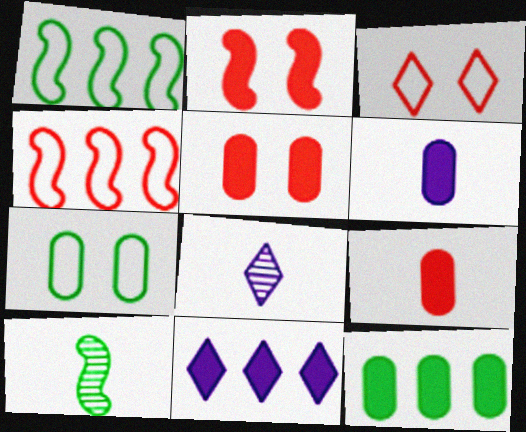[[1, 5, 8], 
[5, 6, 12]]